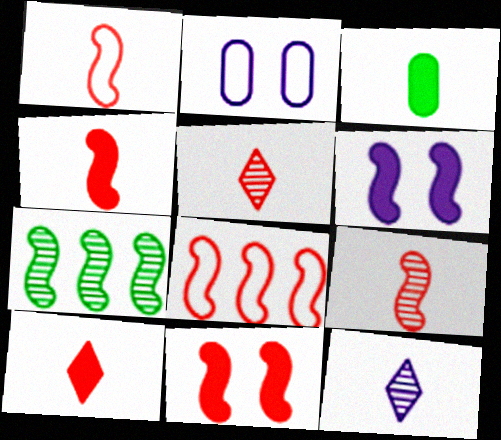[[1, 3, 12], 
[1, 4, 9], 
[1, 6, 7], 
[2, 7, 10], 
[8, 9, 11]]